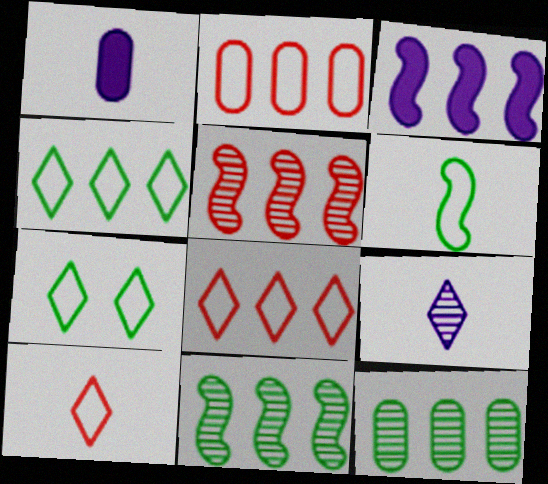[[1, 5, 7], 
[3, 8, 12]]